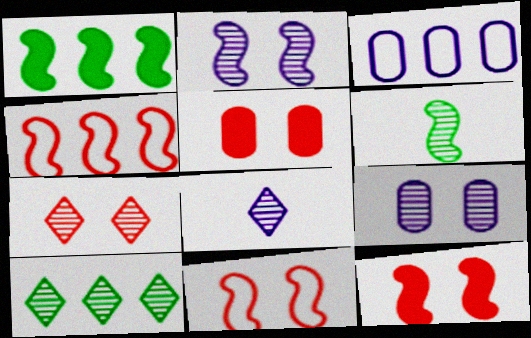[[5, 7, 11], 
[7, 8, 10]]